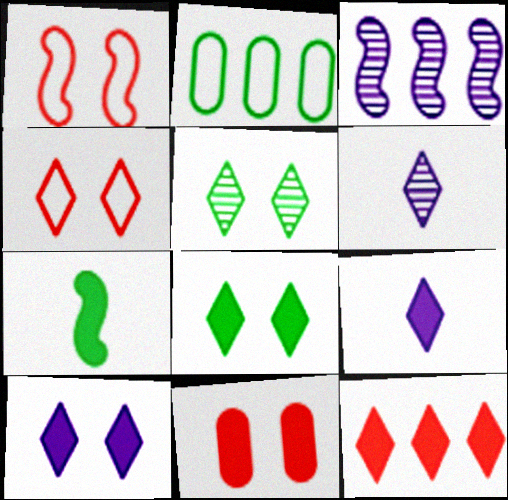[[1, 3, 7], 
[2, 3, 12], 
[2, 5, 7], 
[4, 5, 10], 
[8, 9, 12]]